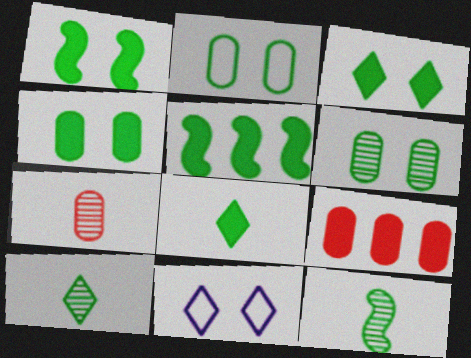[[1, 3, 4], 
[2, 4, 6], 
[2, 5, 10], 
[4, 5, 8], 
[5, 7, 11], 
[9, 11, 12]]